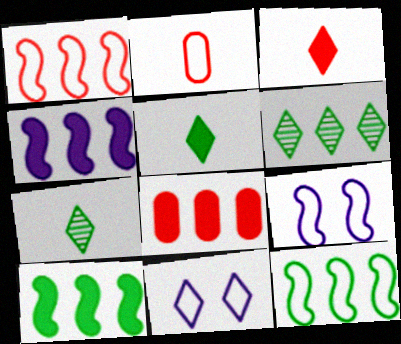[[2, 11, 12], 
[3, 6, 11], 
[7, 8, 9]]